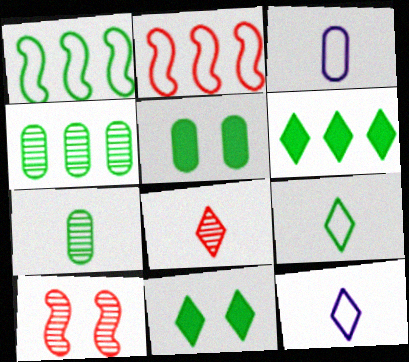[[1, 4, 6], 
[1, 7, 11], 
[3, 6, 10]]